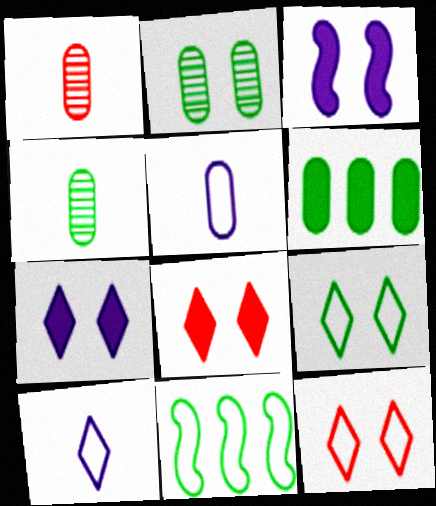[[1, 7, 11], 
[2, 3, 12], 
[5, 11, 12]]